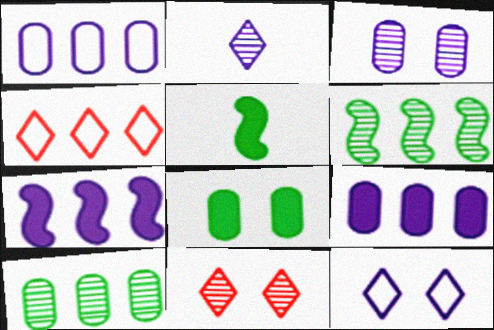[[1, 5, 11], 
[3, 4, 5], 
[4, 6, 9], 
[4, 7, 10]]